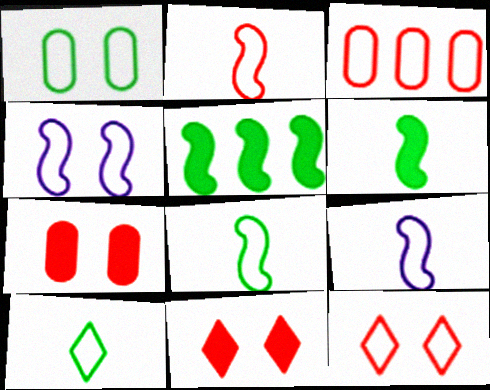[[1, 4, 12], 
[2, 3, 12], 
[2, 8, 9], 
[3, 4, 10]]